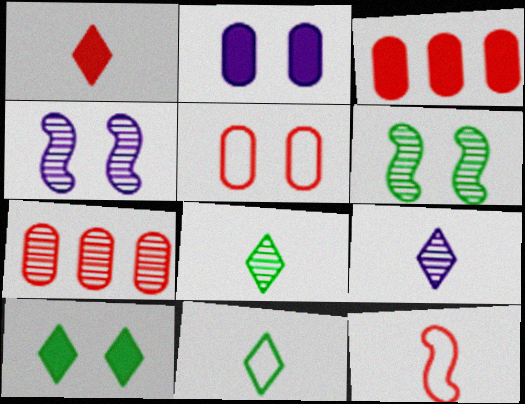[[1, 9, 11], 
[3, 4, 11], 
[4, 5, 10], 
[4, 7, 8], 
[6, 7, 9]]